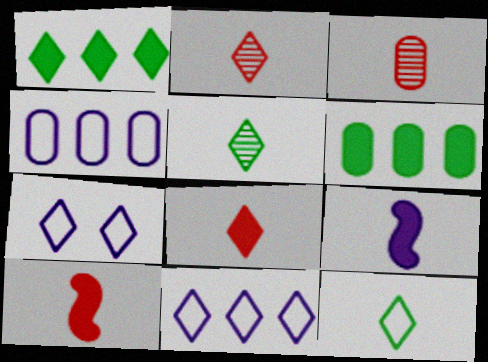[[1, 2, 7], 
[3, 9, 12]]